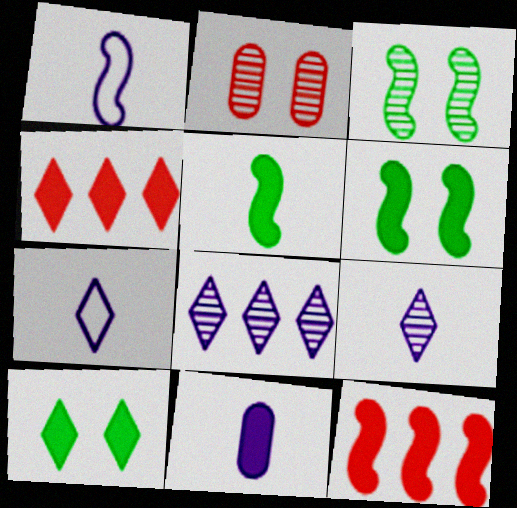[[1, 3, 12], 
[1, 9, 11], 
[4, 6, 11], 
[10, 11, 12]]